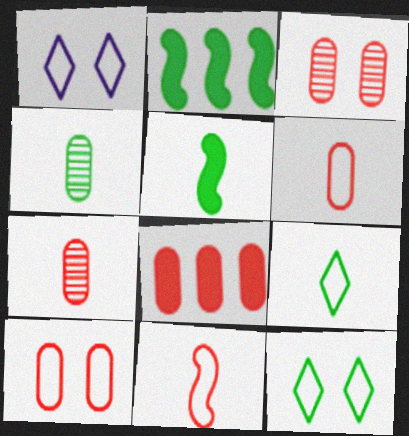[[1, 2, 7], 
[2, 4, 12], 
[3, 6, 8], 
[4, 5, 9], 
[7, 8, 10]]